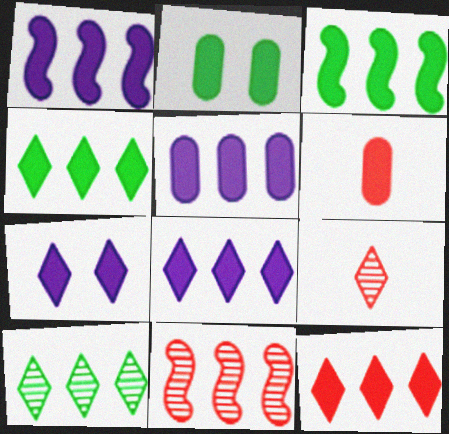[[1, 5, 8], 
[2, 5, 6], 
[3, 5, 12], 
[3, 6, 7], 
[4, 8, 12]]